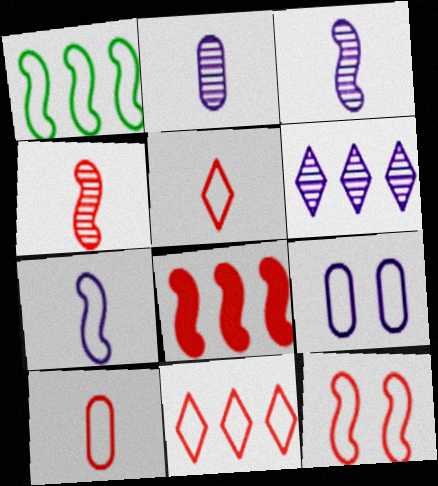[[1, 5, 9], 
[1, 7, 12], 
[4, 8, 12], 
[10, 11, 12]]